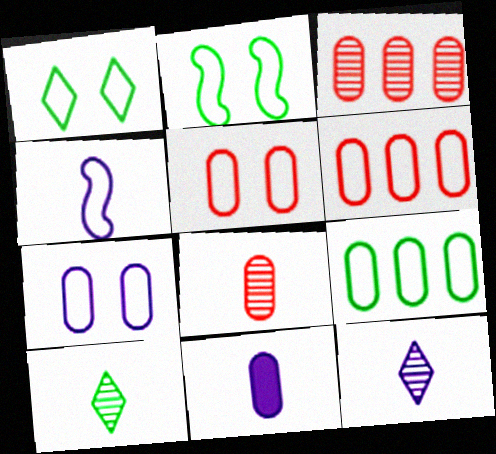[[1, 4, 6], 
[4, 11, 12]]